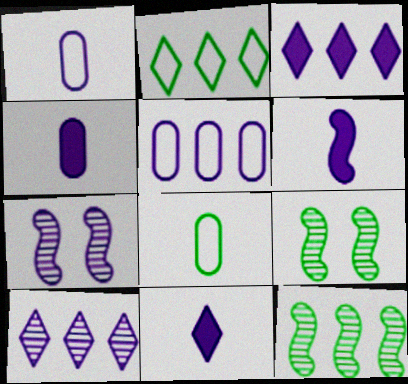[[1, 3, 7], 
[4, 6, 11], 
[5, 7, 11]]